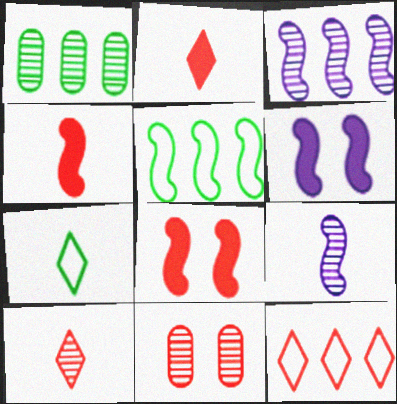[[4, 11, 12], 
[5, 8, 9]]